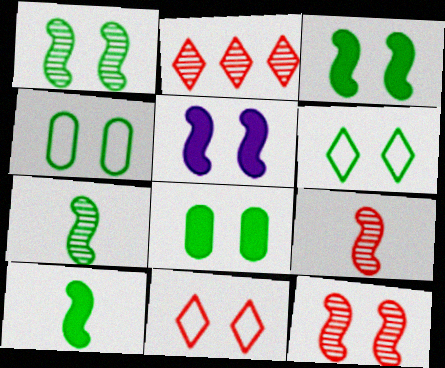[[1, 6, 8]]